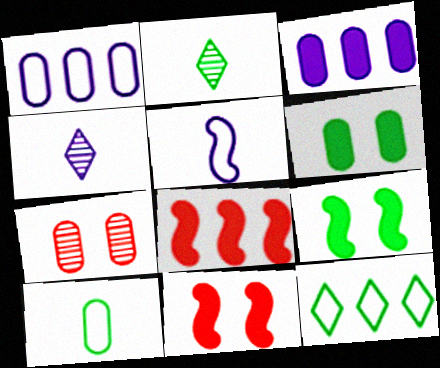[[1, 2, 11], 
[3, 7, 10]]